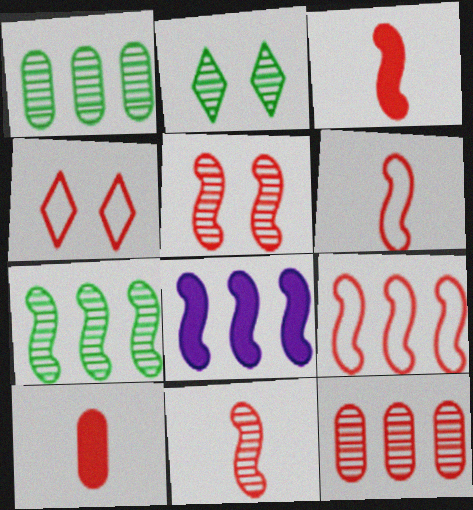[[3, 4, 12], 
[3, 5, 9], 
[3, 6, 11], 
[7, 8, 9]]